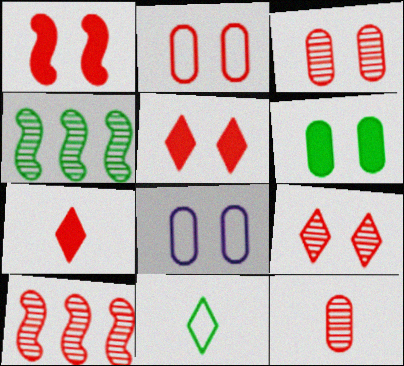[[1, 2, 9], 
[2, 7, 10], 
[3, 6, 8], 
[4, 6, 11], 
[4, 7, 8], 
[9, 10, 12]]